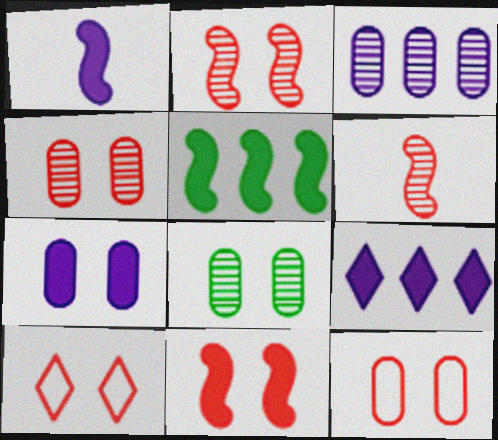[[1, 5, 11], 
[1, 7, 9], 
[4, 10, 11], 
[7, 8, 12]]